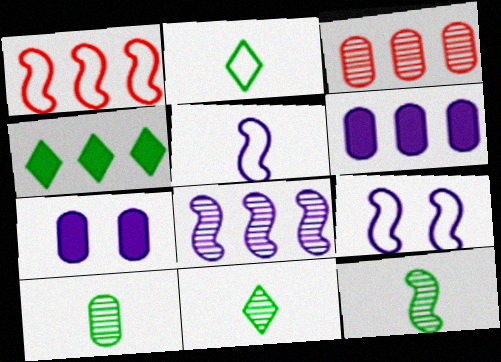[[1, 7, 11], 
[10, 11, 12]]